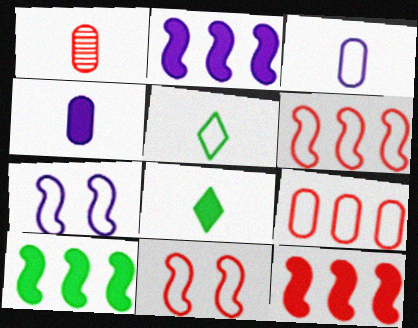[[2, 10, 12], 
[5, 7, 9]]